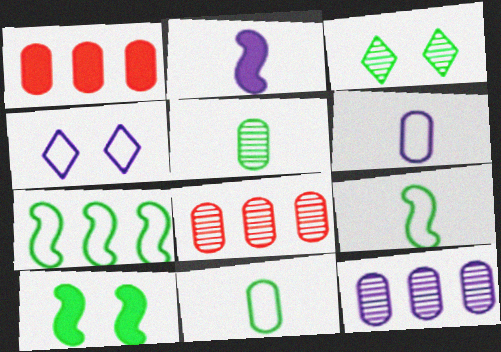[[2, 4, 12]]